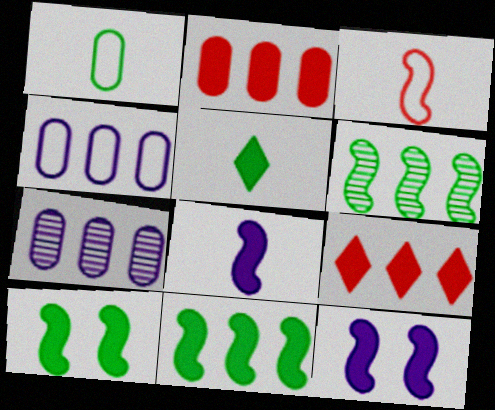[[2, 5, 12], 
[3, 6, 12], 
[4, 6, 9]]